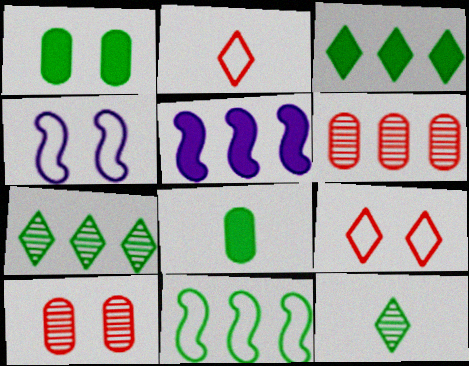[[1, 11, 12]]